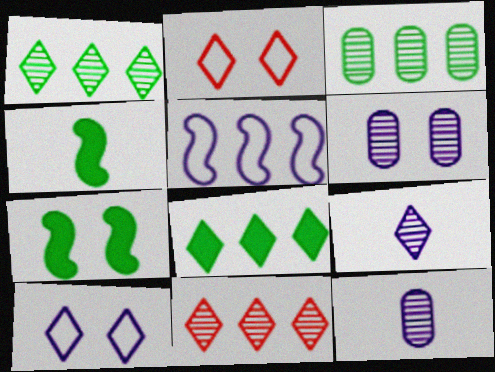[[2, 6, 7], 
[2, 8, 9]]